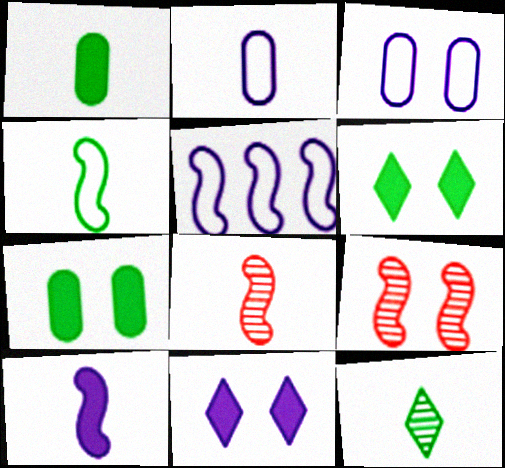[[1, 4, 12], 
[3, 6, 9], 
[4, 8, 10]]